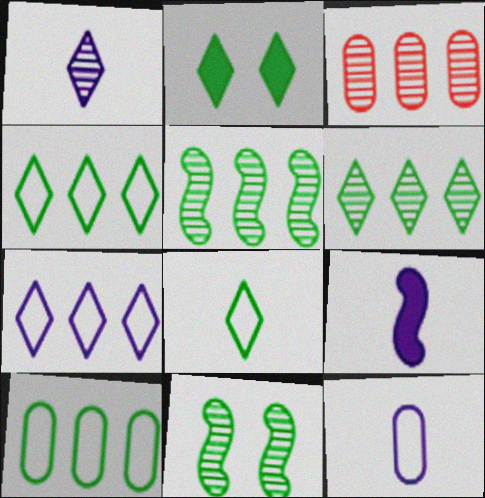[[1, 3, 11], 
[1, 9, 12], 
[2, 6, 8]]